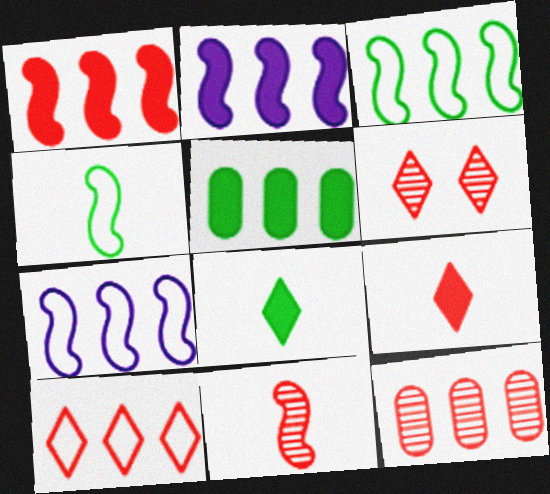[[1, 10, 12], 
[6, 9, 10], 
[6, 11, 12]]